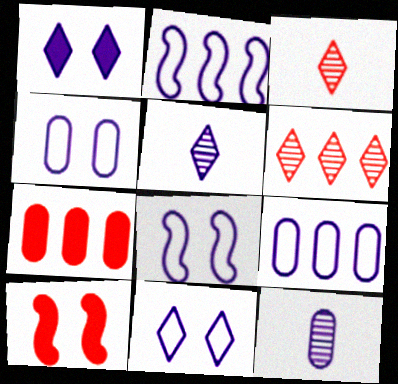[[1, 2, 12], 
[4, 8, 11]]